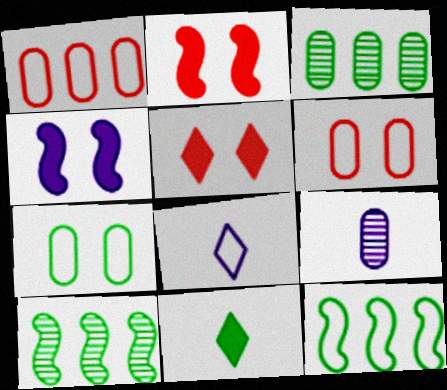[[2, 3, 8], 
[5, 9, 12], 
[6, 8, 12], 
[7, 10, 11]]